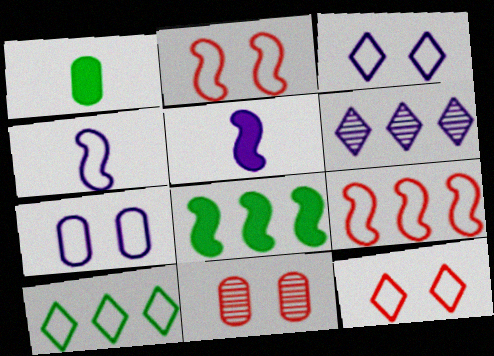[[1, 2, 6], 
[5, 6, 7], 
[5, 10, 11]]